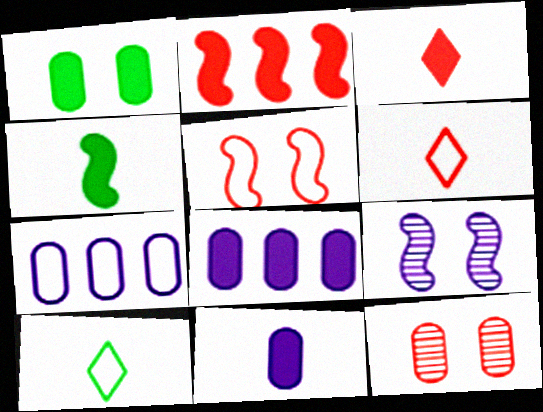[[2, 6, 12], 
[3, 4, 11], 
[5, 7, 10]]